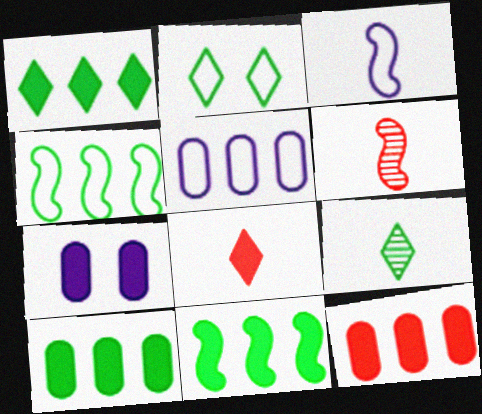[[1, 2, 9], 
[1, 10, 11], 
[7, 8, 11]]